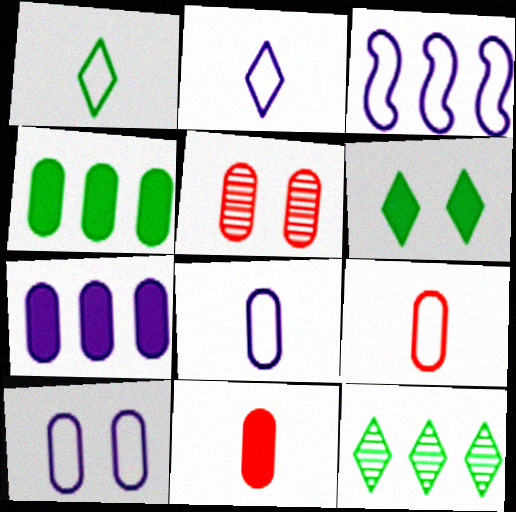[[1, 6, 12], 
[2, 3, 10], 
[4, 5, 8]]